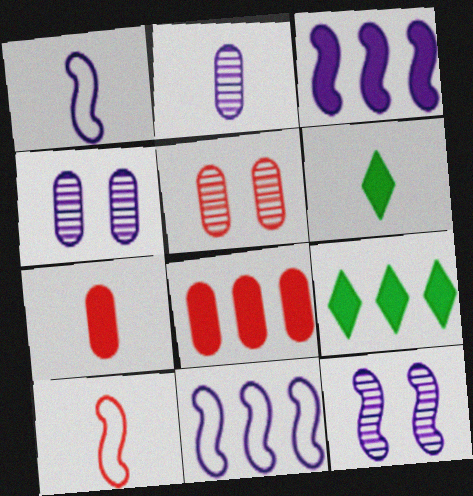[[1, 3, 12], 
[1, 5, 9], 
[2, 6, 10], 
[3, 8, 9], 
[4, 9, 10], 
[5, 6, 11]]